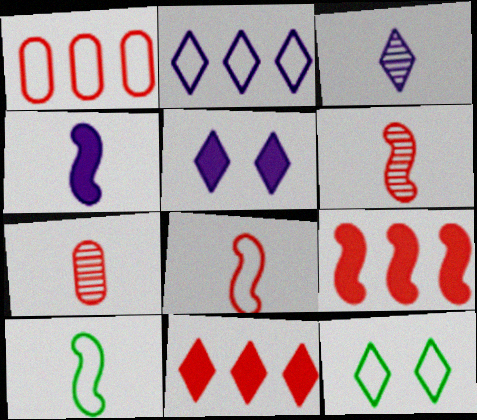[[2, 3, 5], 
[3, 11, 12], 
[4, 6, 10]]